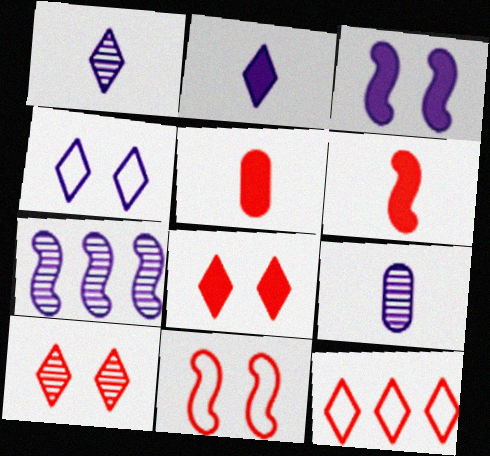[]